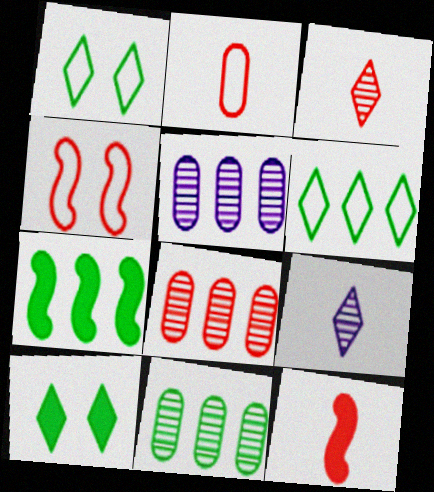[[1, 5, 12], 
[2, 3, 12], 
[5, 8, 11], 
[6, 7, 11]]